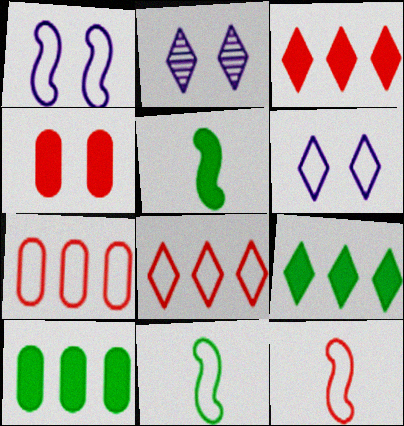[[2, 5, 7], 
[2, 10, 12], 
[6, 7, 11]]